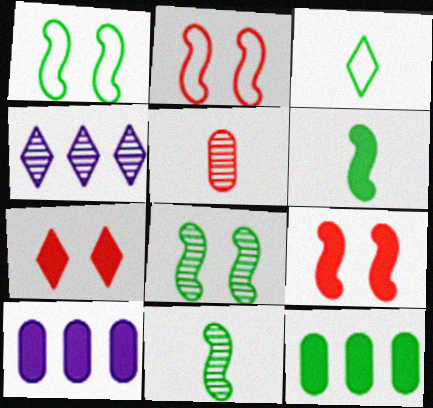[[3, 4, 7], 
[3, 8, 12], 
[4, 5, 8], 
[6, 7, 10]]